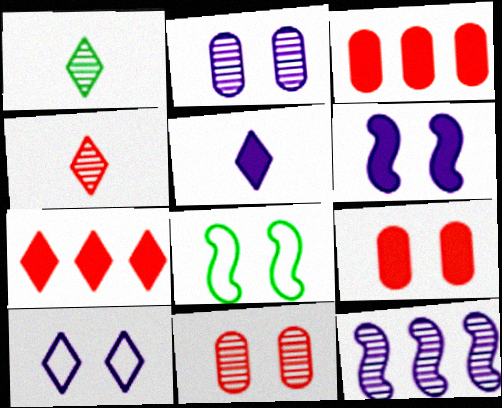[[1, 7, 10], 
[1, 11, 12], 
[2, 6, 10]]